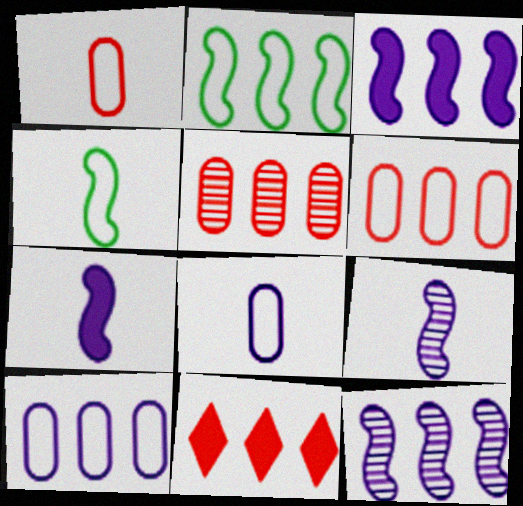[]